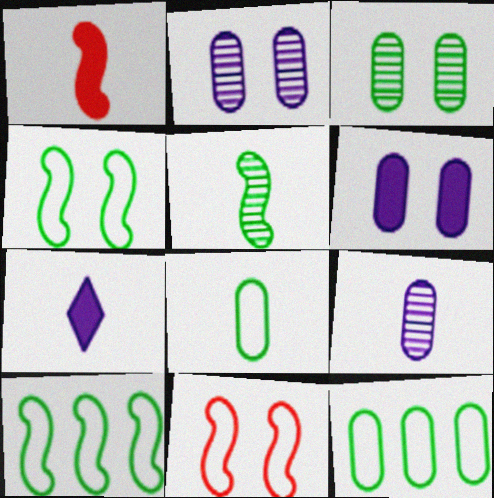[]